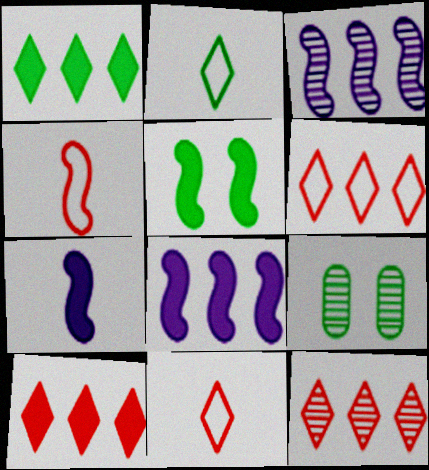[[3, 4, 5], 
[6, 7, 9], 
[6, 10, 12], 
[8, 9, 11]]